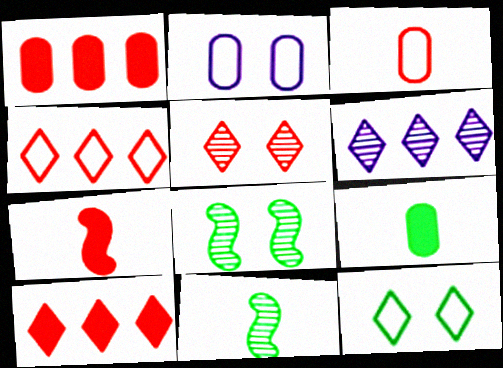[[2, 10, 11]]